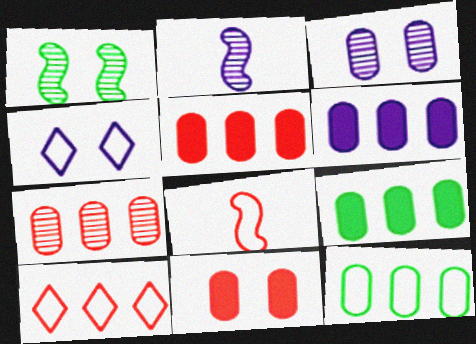[[1, 4, 11], 
[2, 4, 6], 
[4, 8, 12], 
[5, 6, 9], 
[6, 7, 12]]